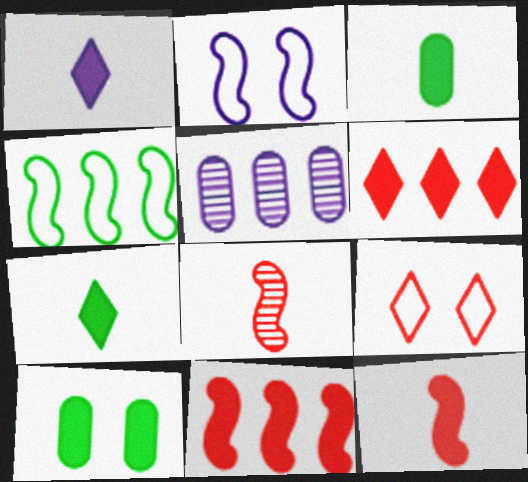[[1, 2, 5], 
[1, 3, 12], 
[1, 10, 11], 
[4, 5, 6]]